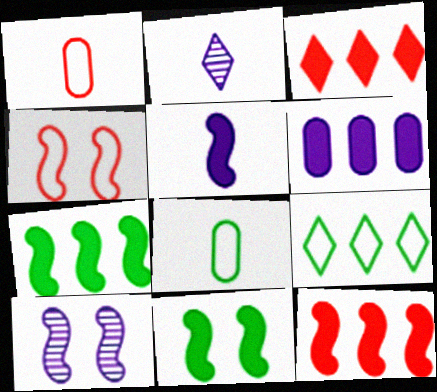[[3, 6, 7], 
[3, 8, 10], 
[4, 10, 11], 
[5, 11, 12]]